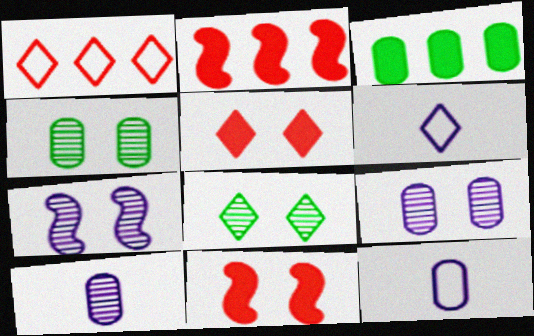[[2, 4, 6], 
[2, 8, 12]]